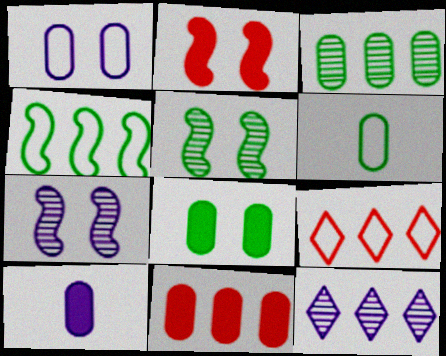[[2, 6, 12], 
[3, 6, 8], 
[4, 11, 12], 
[5, 9, 10], 
[8, 10, 11]]